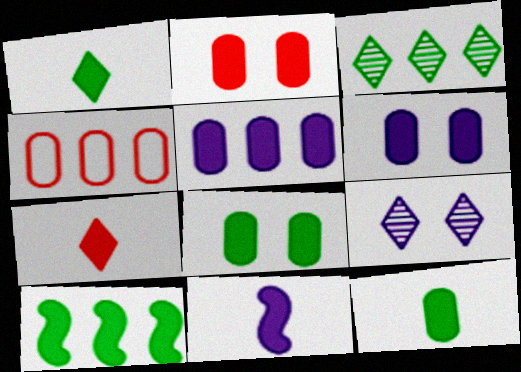[[1, 8, 10], 
[2, 5, 12], 
[2, 6, 8], 
[6, 7, 10], 
[7, 11, 12]]